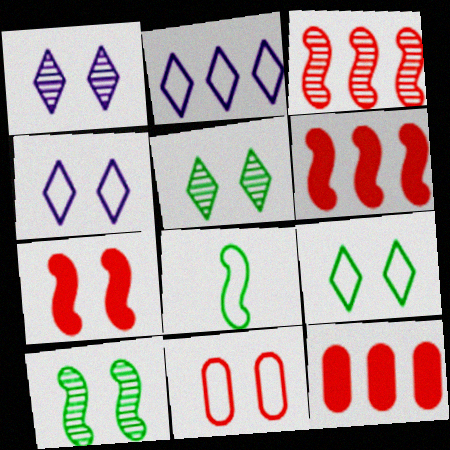[[1, 8, 12], 
[2, 8, 11]]